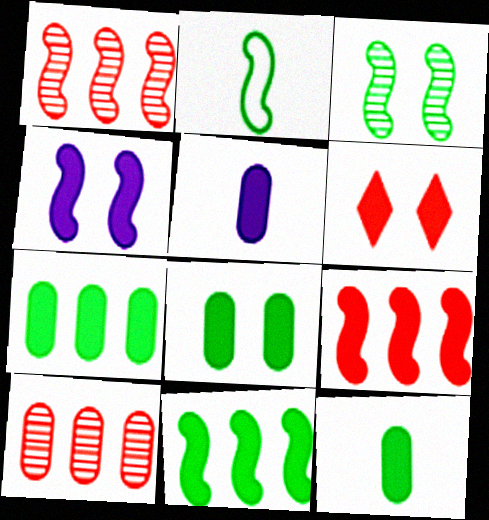[[1, 2, 4], 
[2, 3, 11], 
[4, 6, 8], 
[5, 6, 11], 
[7, 8, 12]]